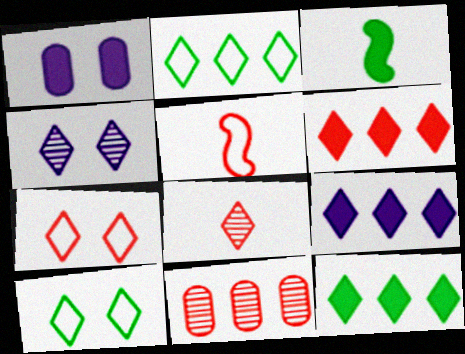[[1, 3, 6], 
[6, 7, 8], 
[6, 9, 12], 
[8, 9, 10]]